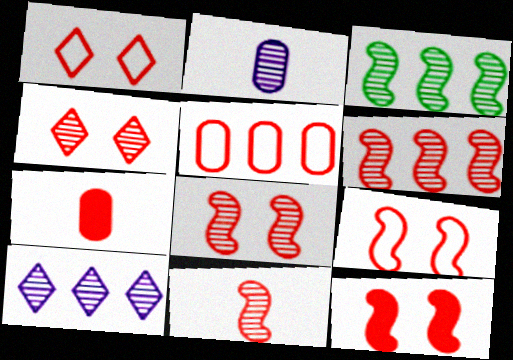[[1, 6, 7], 
[2, 3, 4], 
[6, 8, 11], 
[8, 9, 12]]